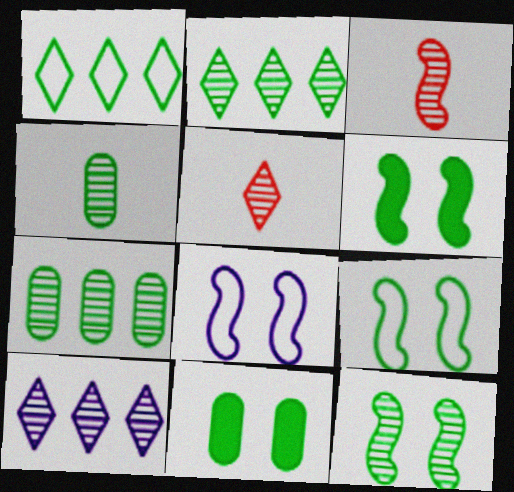[[1, 4, 6], 
[2, 4, 12], 
[6, 9, 12]]